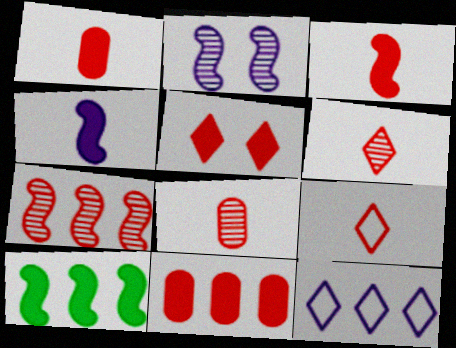[[3, 5, 11], 
[3, 8, 9]]